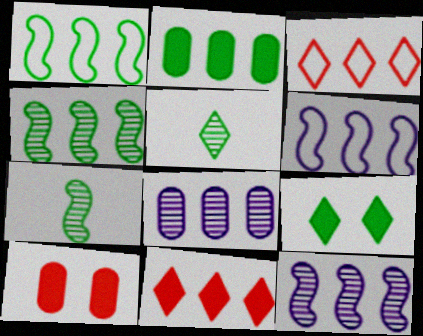[[1, 8, 11], 
[2, 3, 12], 
[5, 6, 10]]